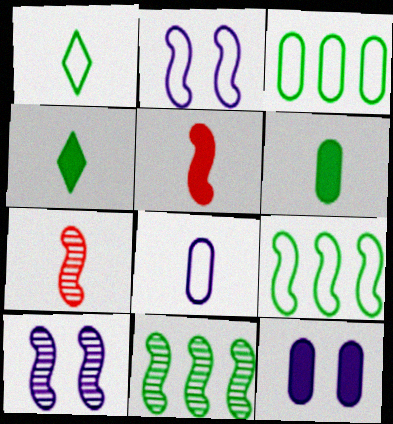[[2, 5, 11], 
[4, 7, 8], 
[5, 9, 10], 
[7, 10, 11]]